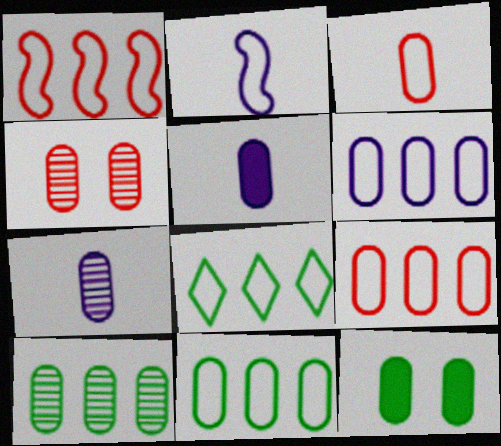[[1, 6, 8], 
[4, 5, 11], 
[4, 7, 10], 
[6, 9, 11], 
[7, 9, 12]]